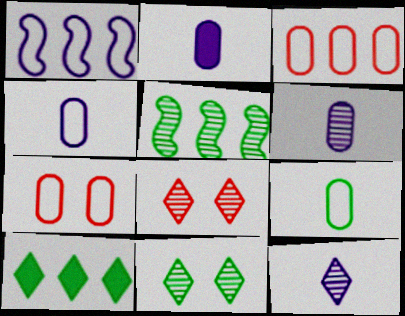[[2, 4, 6], 
[5, 6, 8]]